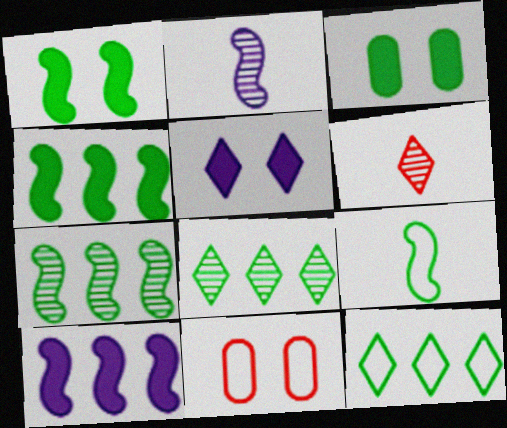[[1, 7, 9], 
[3, 8, 9], 
[5, 6, 12]]